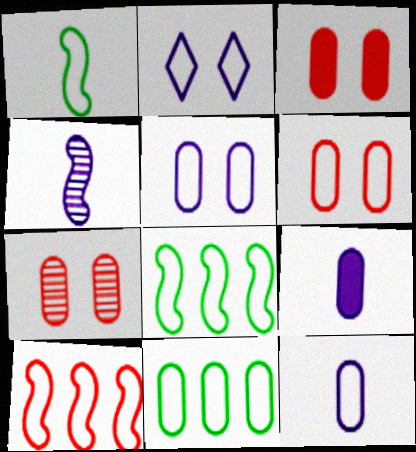[[3, 6, 7], 
[6, 11, 12], 
[7, 9, 11]]